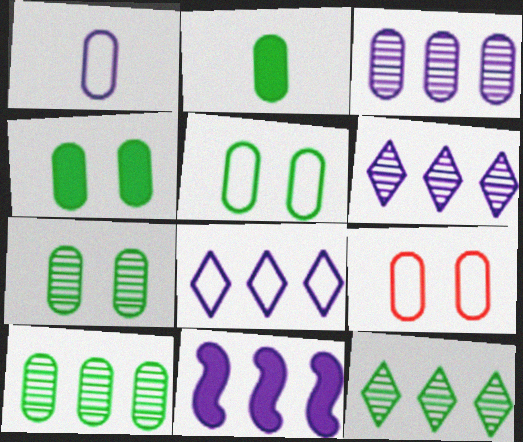[[2, 3, 9], 
[2, 5, 10], 
[3, 8, 11], 
[4, 5, 7]]